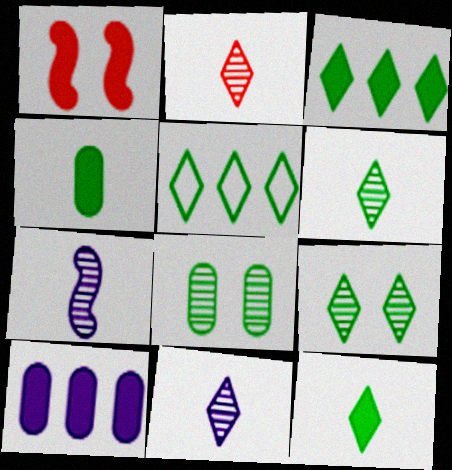[[1, 10, 12], 
[2, 6, 11], 
[5, 9, 12]]